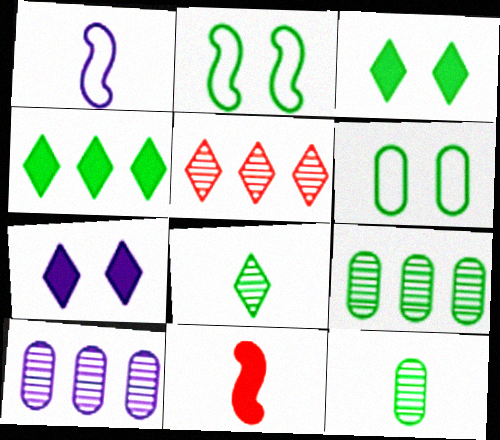[[1, 7, 10], 
[2, 4, 12]]